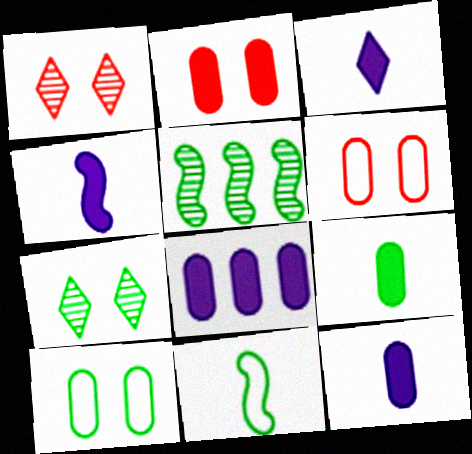[[1, 8, 11], 
[2, 8, 9], 
[3, 4, 12], 
[3, 5, 6]]